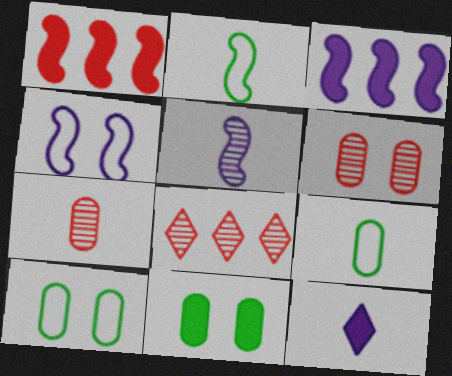[[1, 11, 12], 
[2, 7, 12], 
[3, 4, 5]]